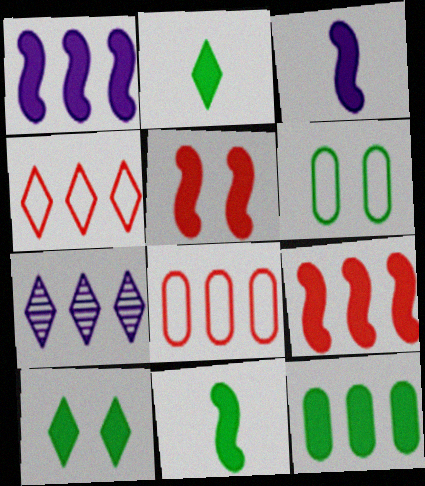[[1, 5, 11], 
[10, 11, 12]]